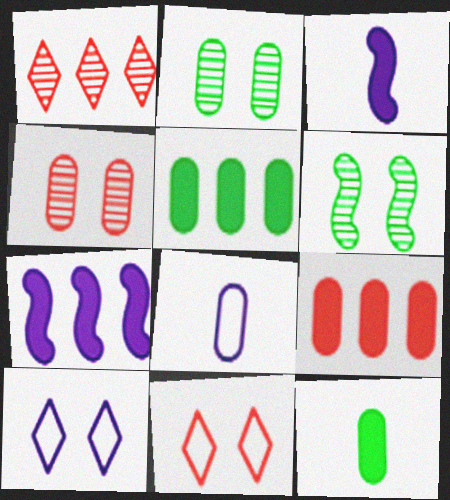[[2, 8, 9], 
[4, 5, 8]]